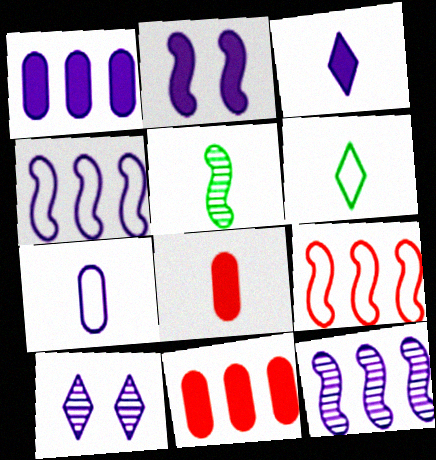[[1, 2, 3], 
[2, 5, 9]]